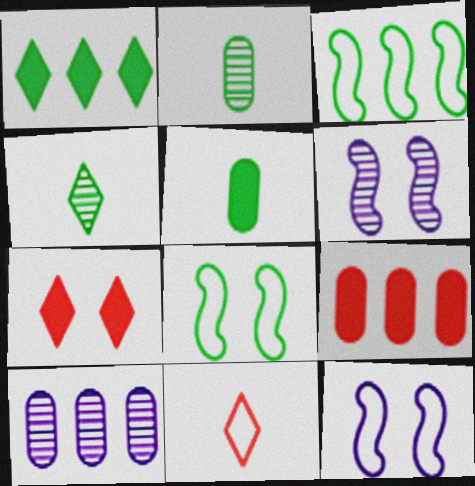[[1, 2, 8], 
[4, 9, 12]]